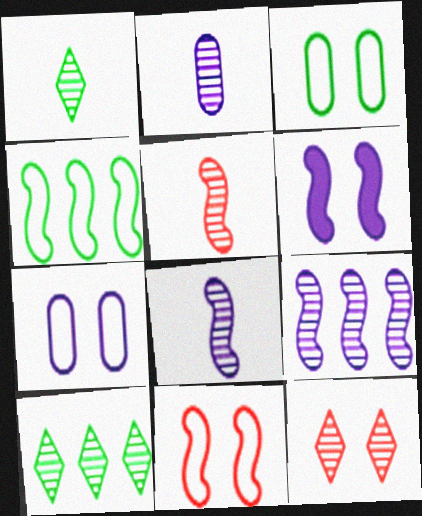[[1, 2, 5], 
[3, 6, 12], 
[4, 5, 6]]